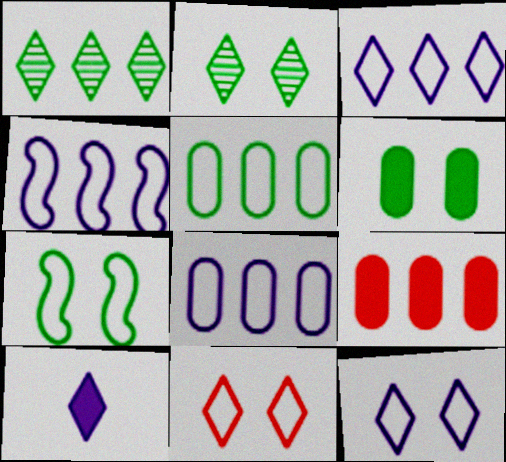[[1, 4, 9], 
[1, 10, 11], 
[2, 6, 7], 
[3, 4, 8]]